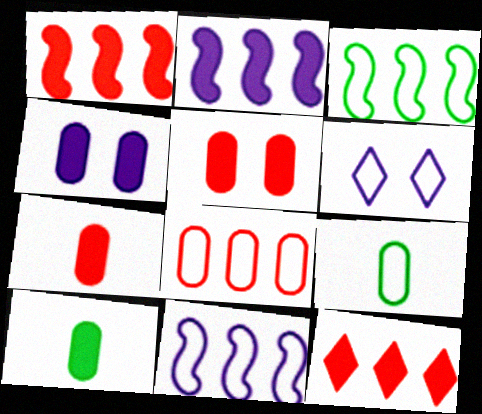[]